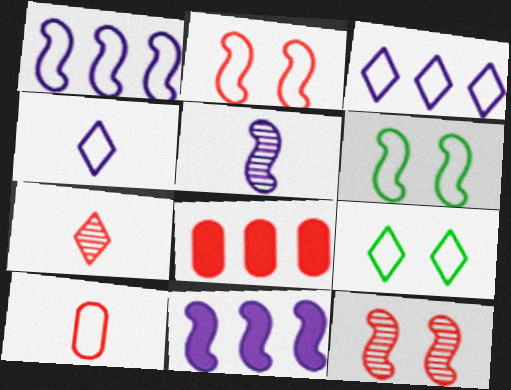[[1, 9, 10], 
[2, 7, 8], 
[3, 6, 10], 
[5, 8, 9]]